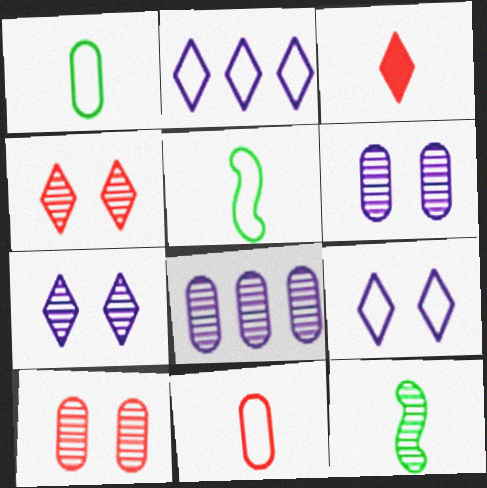[[4, 8, 12]]